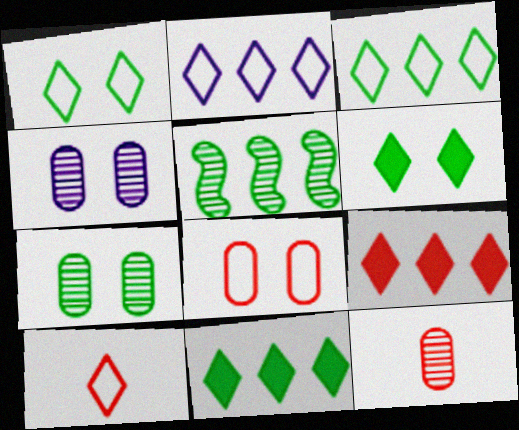[[1, 2, 10]]